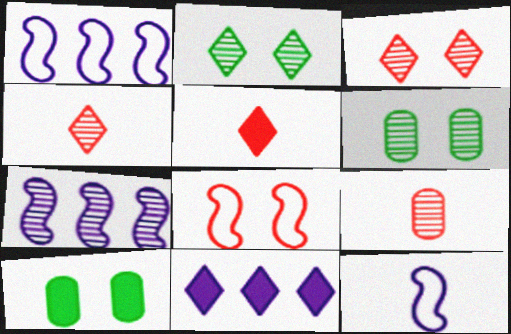[[1, 4, 10], 
[1, 5, 6], 
[2, 7, 9], 
[4, 6, 7]]